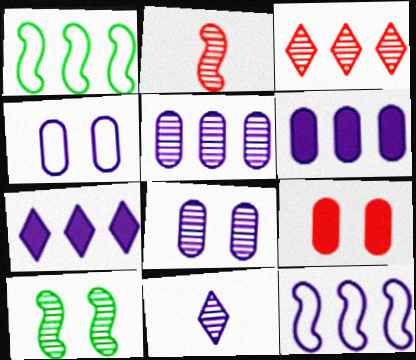[[1, 3, 6], 
[1, 9, 11], 
[5, 7, 12]]